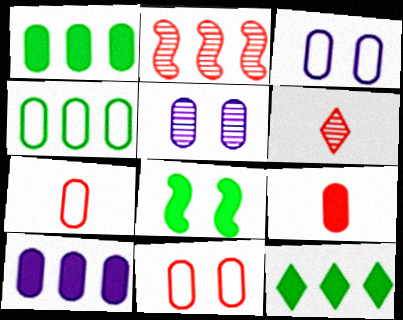[[1, 5, 7], 
[3, 4, 7], 
[4, 5, 9]]